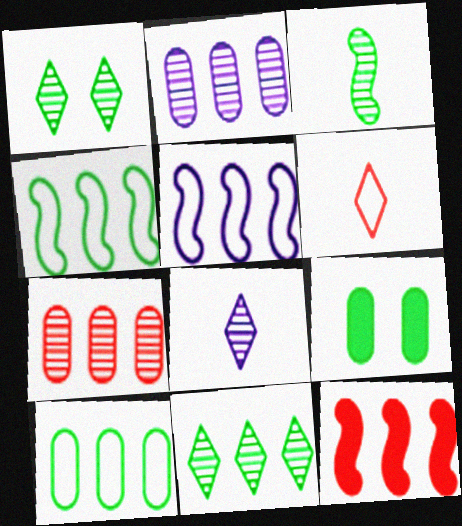[]